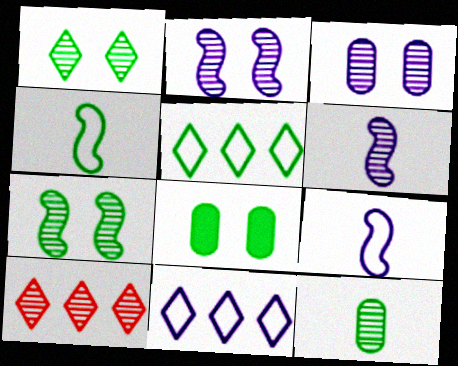[[2, 10, 12], 
[8, 9, 10]]